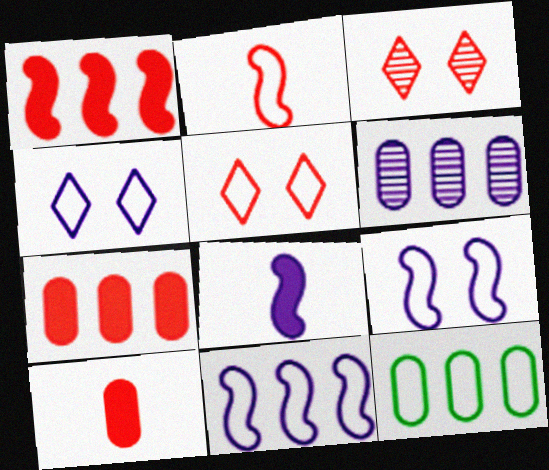[[2, 3, 7], 
[2, 4, 12], 
[3, 8, 12], 
[4, 6, 8], 
[6, 7, 12]]